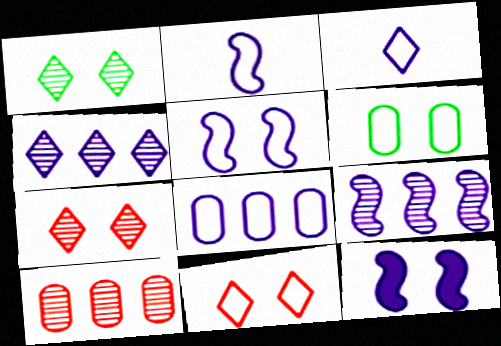[[2, 9, 12], 
[3, 5, 8], 
[5, 6, 11], 
[6, 7, 12]]